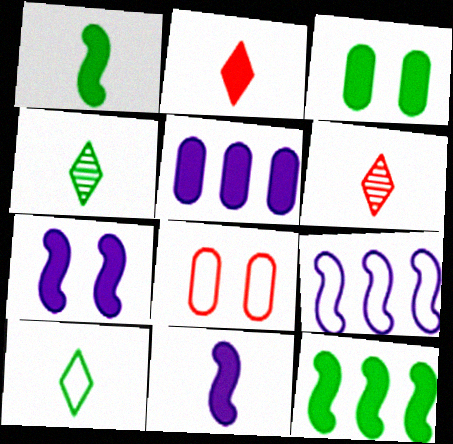[[3, 6, 9], 
[8, 9, 10]]